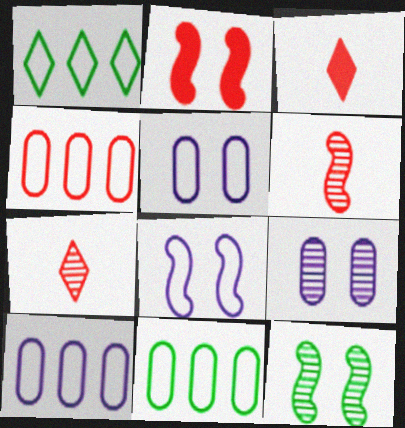[[2, 4, 7], 
[2, 8, 12], 
[3, 10, 12], 
[4, 10, 11]]